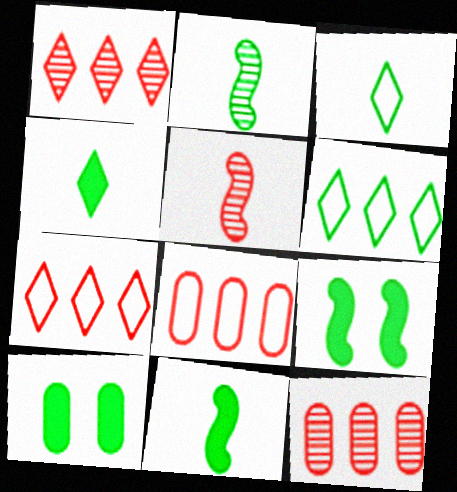[[2, 6, 10]]